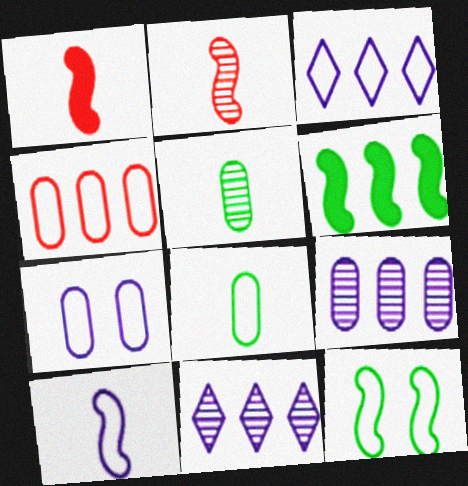[[3, 7, 10], 
[4, 6, 11], 
[4, 7, 8]]